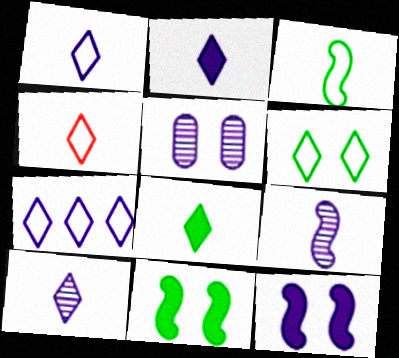[[1, 2, 10], 
[4, 6, 7], 
[4, 8, 10]]